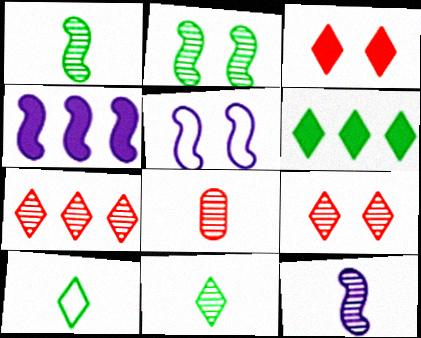[[4, 5, 12], 
[5, 6, 8], 
[8, 11, 12]]